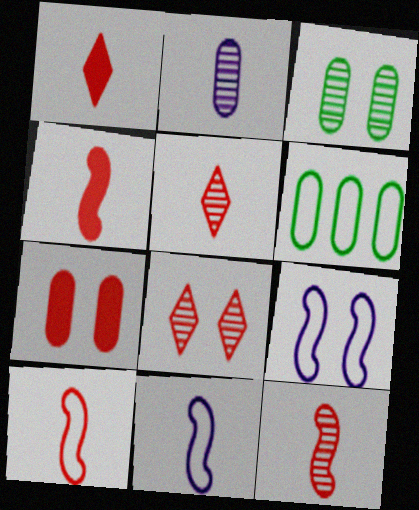[[2, 6, 7], 
[4, 10, 12]]